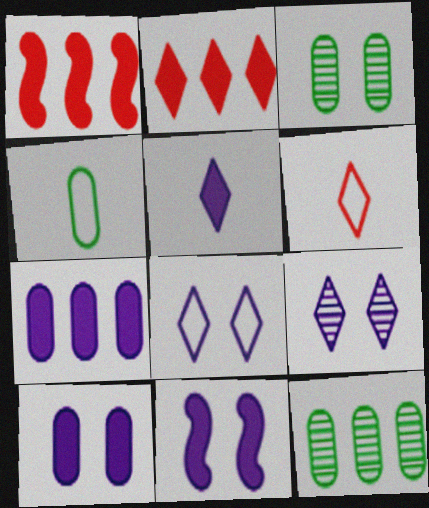[[1, 4, 9], 
[5, 7, 11], 
[6, 11, 12]]